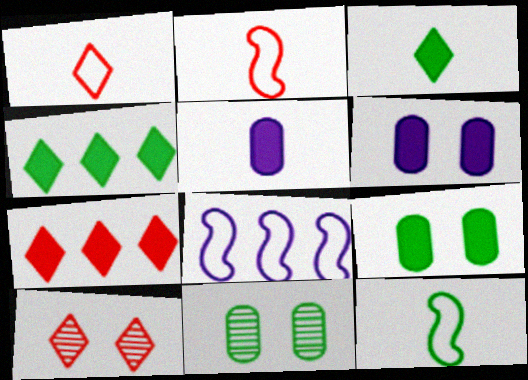[[1, 7, 10], 
[4, 11, 12]]